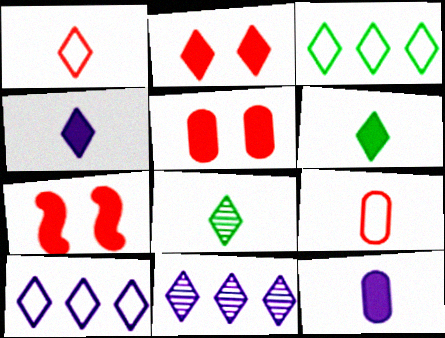[[1, 4, 8], 
[2, 5, 7], 
[2, 8, 10]]